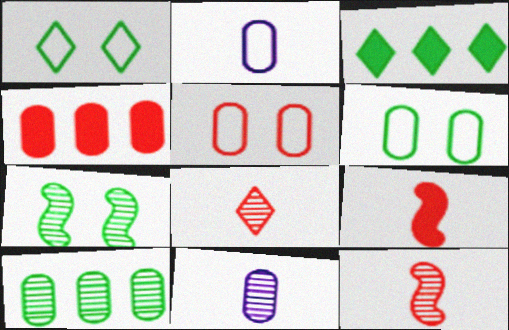[[4, 6, 11]]